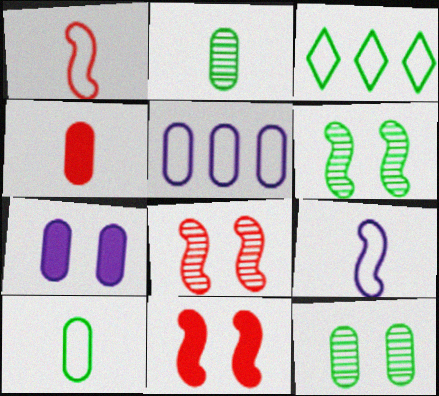[[4, 5, 12]]